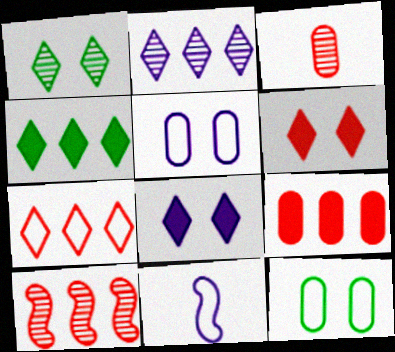[[1, 9, 11], 
[2, 4, 7], 
[7, 9, 10], 
[7, 11, 12]]